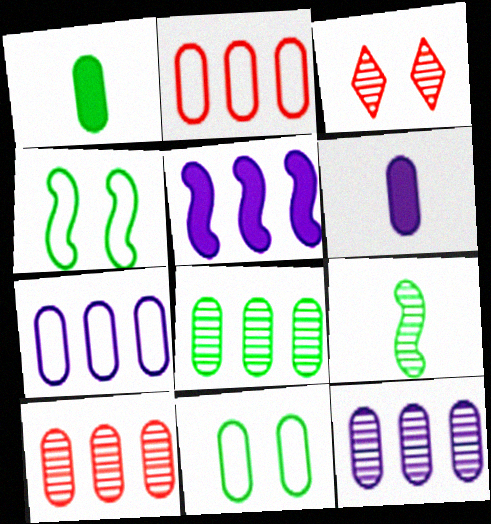[[1, 8, 11], 
[3, 9, 12], 
[6, 10, 11], 
[8, 10, 12]]